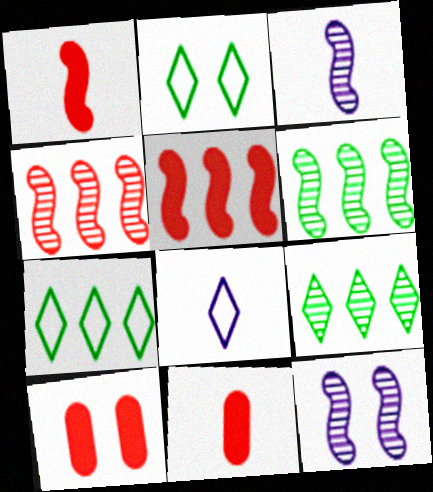[[2, 10, 12], 
[3, 7, 10], 
[6, 8, 10], 
[7, 11, 12]]